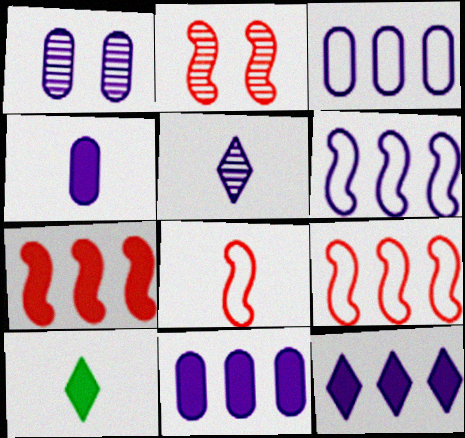[[1, 3, 4], 
[1, 9, 10], 
[2, 3, 10], 
[2, 7, 8]]